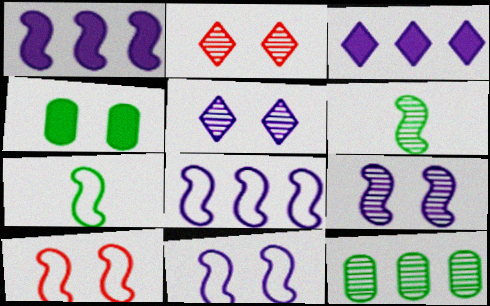[[1, 6, 10], 
[2, 4, 11], 
[4, 5, 10], 
[7, 8, 10]]